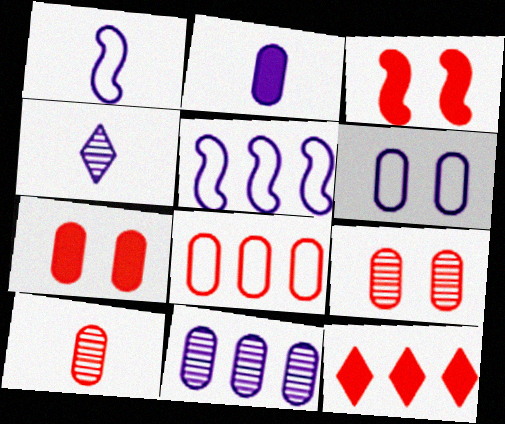[[1, 2, 4], 
[2, 6, 11], 
[7, 8, 10]]